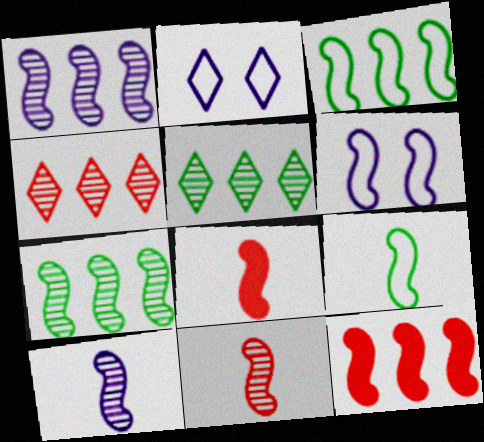[[1, 3, 12], 
[6, 7, 8], 
[8, 9, 10]]